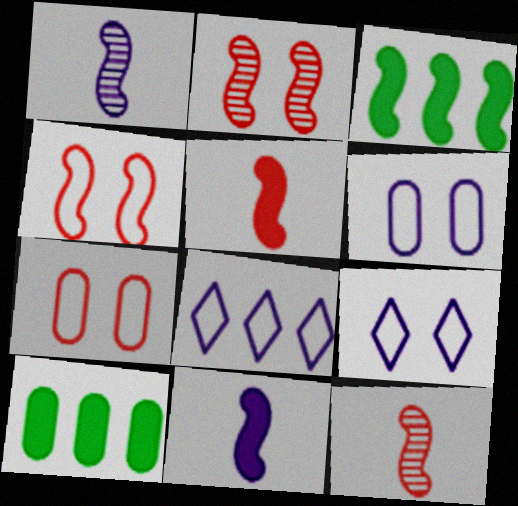[[1, 3, 4], 
[9, 10, 12]]